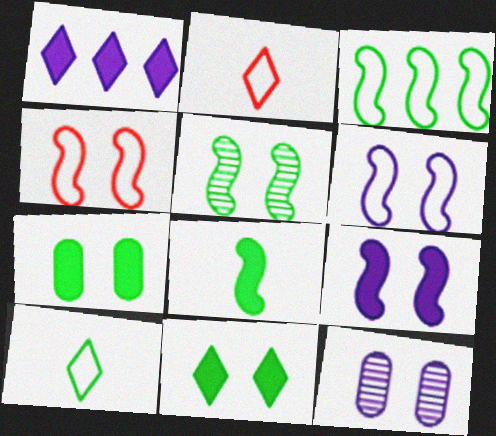[[3, 5, 8], 
[4, 5, 9], 
[4, 11, 12]]